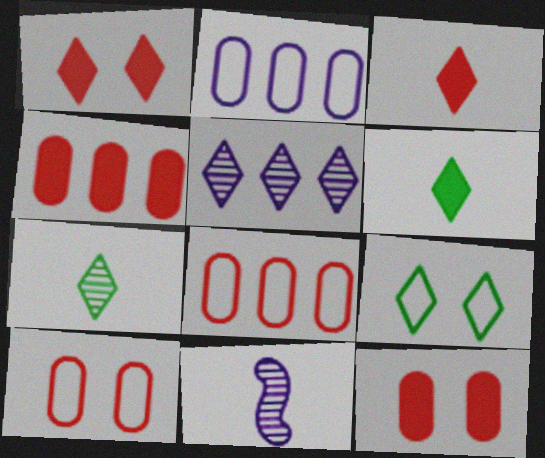[[3, 5, 9], 
[4, 9, 11]]